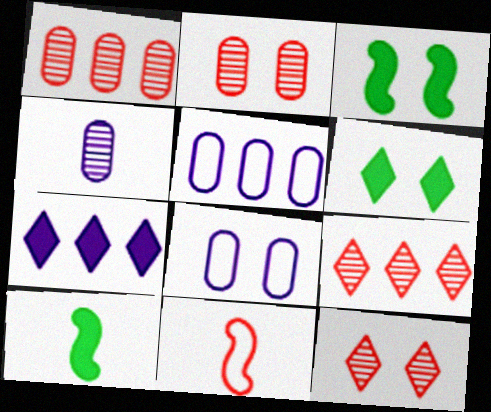[[3, 8, 12], 
[5, 10, 12], 
[8, 9, 10]]